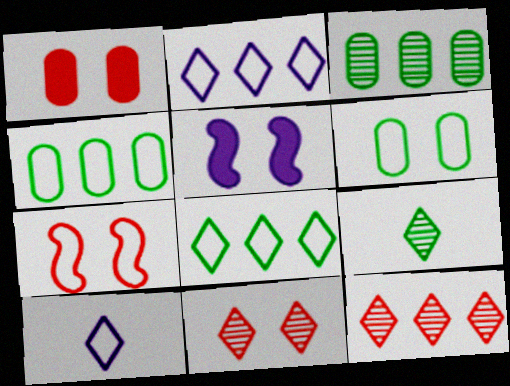[[1, 7, 11], 
[4, 7, 10], 
[5, 6, 11]]